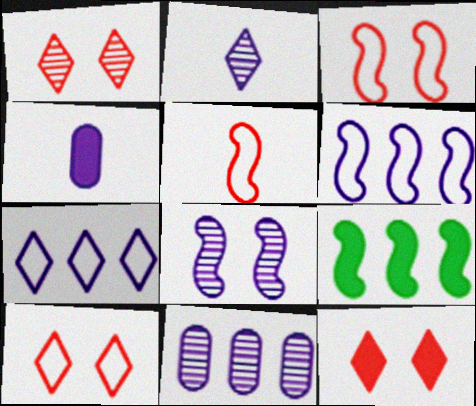[[1, 10, 12], 
[2, 8, 11], 
[4, 7, 8], 
[4, 9, 12], 
[5, 8, 9]]